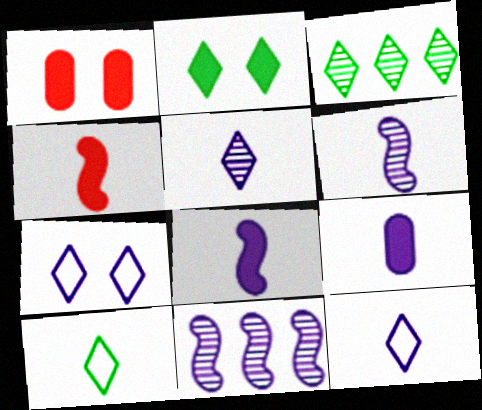[[1, 10, 11], 
[2, 3, 10], 
[6, 9, 12], 
[7, 9, 11]]